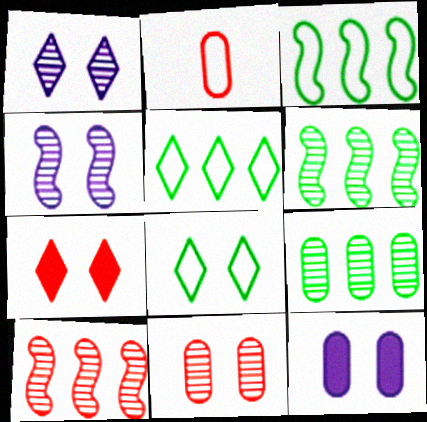[[1, 7, 8], 
[2, 7, 10], 
[2, 9, 12]]